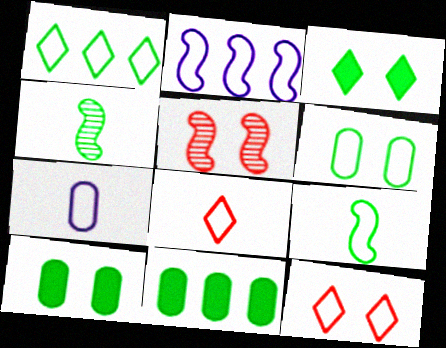[[1, 4, 10], 
[1, 6, 9], 
[2, 6, 8], 
[7, 8, 9]]